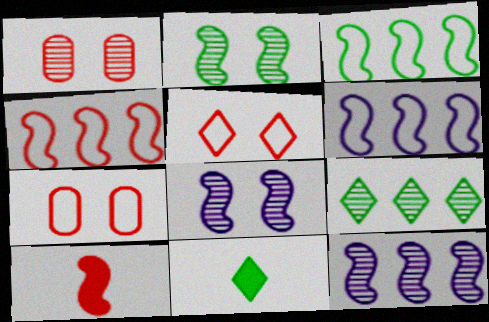[[1, 6, 11], 
[2, 6, 10], 
[3, 4, 6], 
[3, 8, 10], 
[7, 11, 12]]